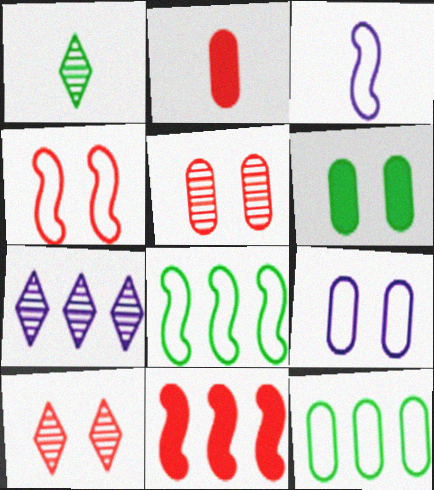[[1, 2, 3], 
[1, 6, 8], 
[1, 7, 10], 
[1, 9, 11], 
[3, 4, 8], 
[5, 6, 9], 
[7, 11, 12]]